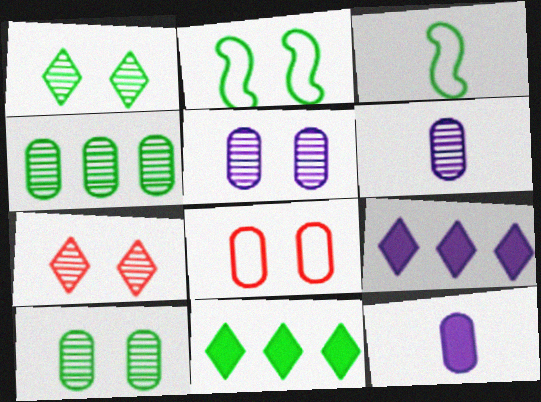[[3, 10, 11], 
[4, 8, 12]]